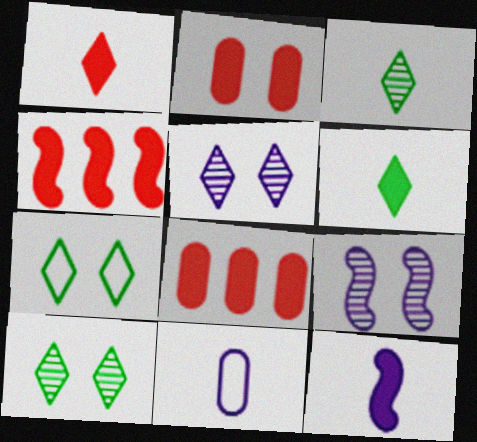[[1, 2, 4], 
[2, 7, 9], 
[4, 10, 11]]